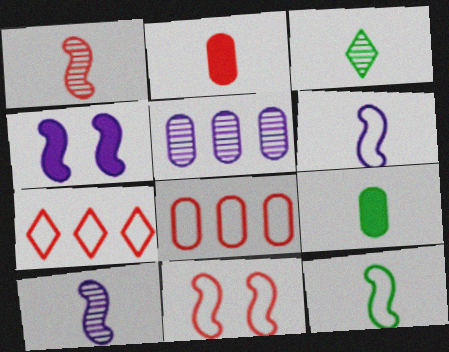[[2, 3, 6], 
[3, 4, 8], 
[3, 9, 12]]